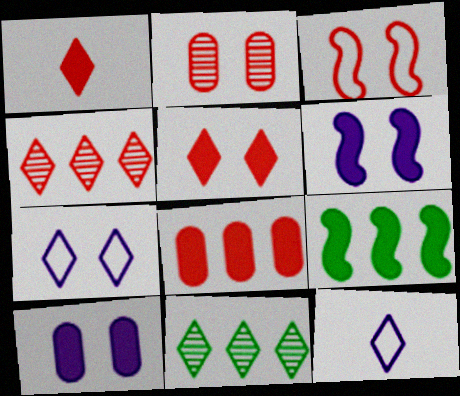[[1, 7, 11], 
[1, 9, 10], 
[2, 3, 5], 
[2, 9, 12], 
[5, 11, 12]]